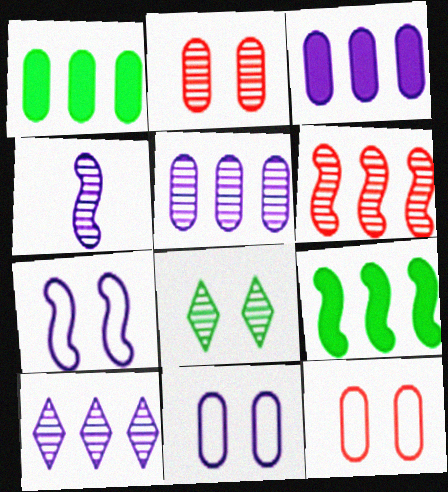[]